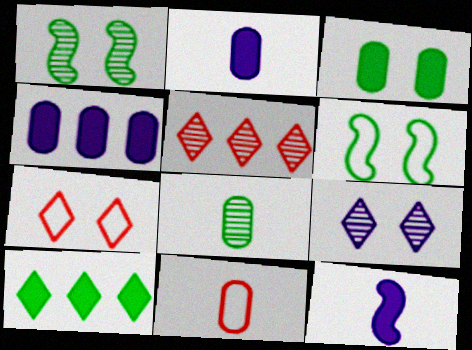[[2, 5, 6], 
[2, 8, 11], 
[6, 8, 10]]